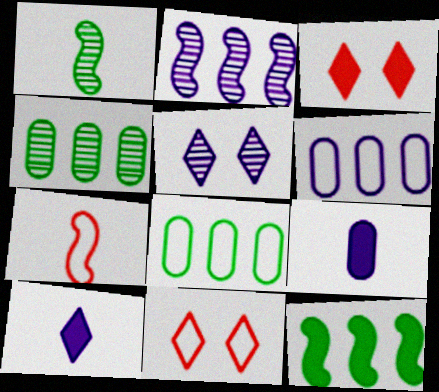[[1, 3, 6], 
[3, 9, 12]]